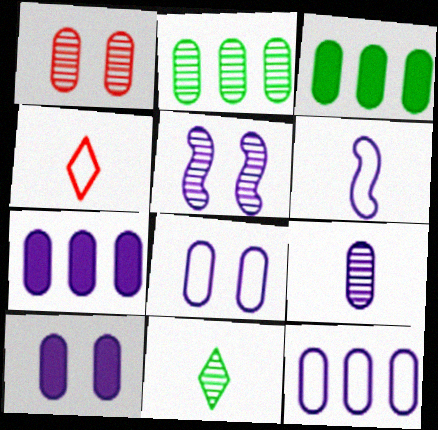[[1, 2, 9], 
[3, 4, 5], 
[7, 8, 9], 
[9, 10, 12]]